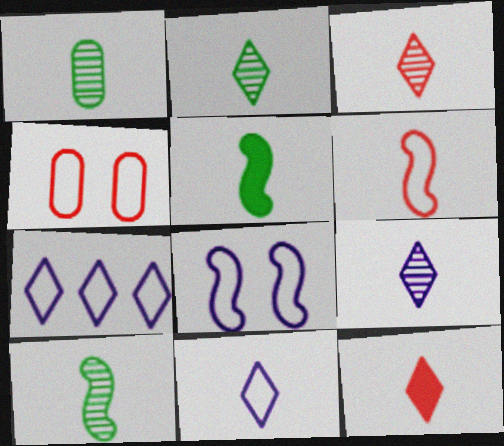[[1, 2, 10], 
[2, 3, 9], 
[2, 11, 12]]